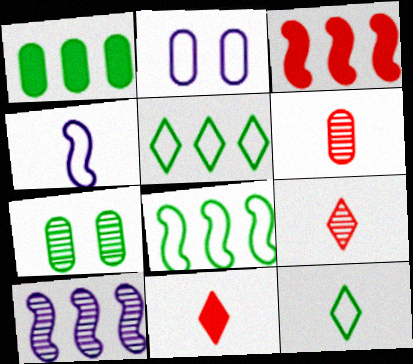[[1, 2, 6], 
[3, 8, 10], 
[7, 9, 10]]